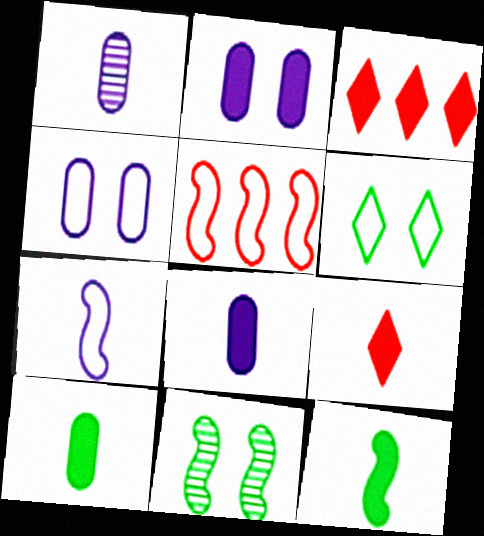[[2, 3, 12], 
[8, 9, 12]]